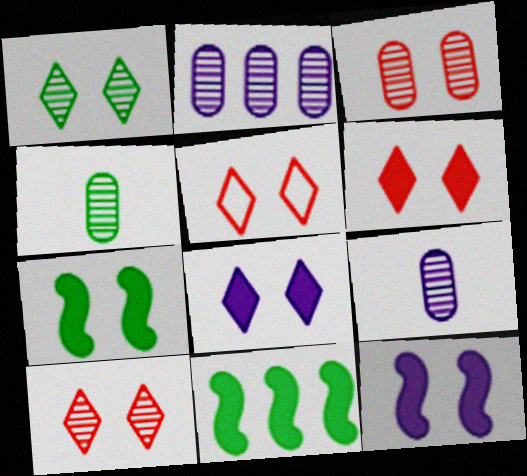[[1, 5, 8], 
[2, 3, 4], 
[5, 6, 10], 
[5, 9, 11]]